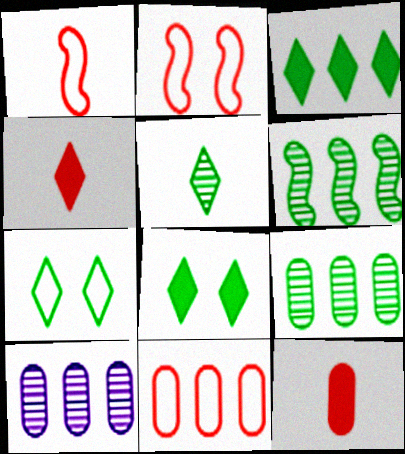[[1, 8, 10], 
[3, 5, 7]]